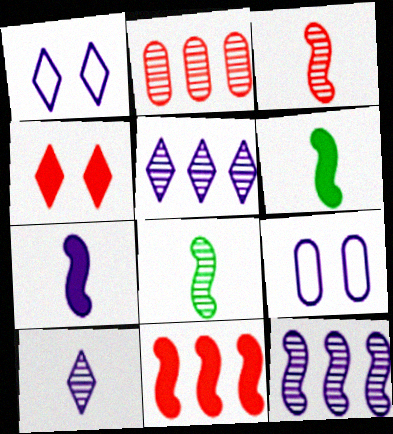[[1, 2, 6], 
[5, 7, 9]]